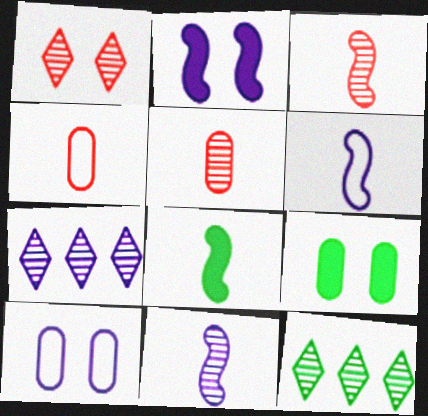[[2, 4, 12], 
[3, 6, 8]]